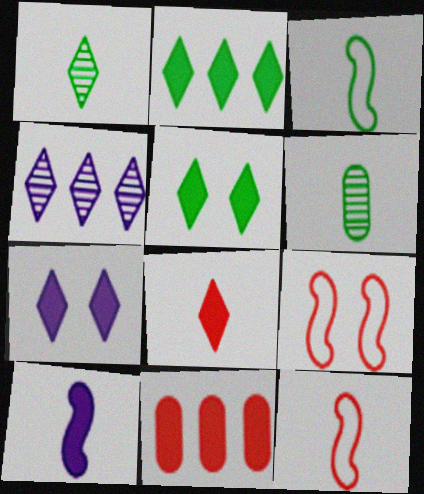[[2, 7, 8], 
[5, 10, 11]]